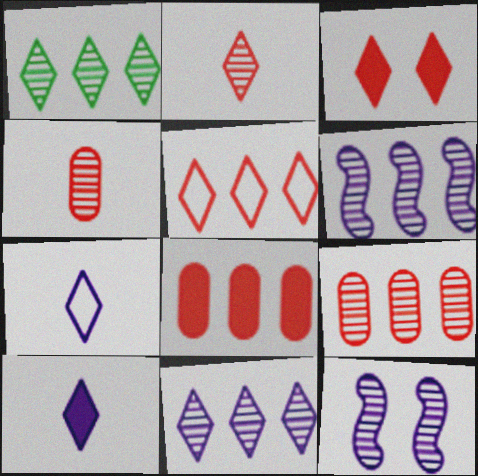[[1, 3, 7], 
[1, 4, 12], 
[1, 6, 9], 
[2, 3, 5]]